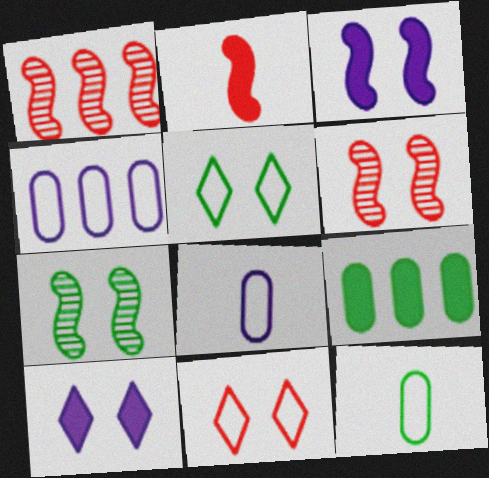[[1, 10, 12], 
[2, 9, 10]]